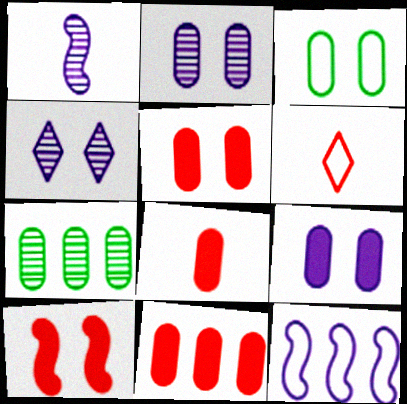[[2, 3, 5], 
[3, 4, 10], 
[3, 6, 12], 
[5, 8, 11]]